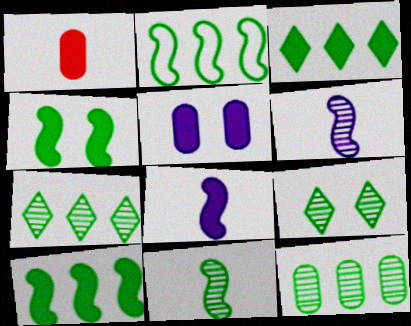[[2, 3, 12], 
[2, 4, 11], 
[9, 11, 12]]